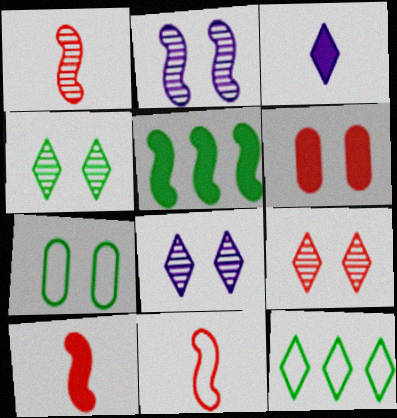[[1, 10, 11], 
[2, 5, 11], 
[3, 5, 6], 
[3, 9, 12], 
[4, 8, 9]]